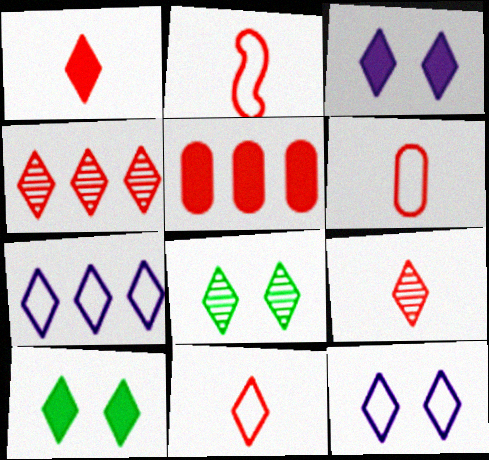[[1, 7, 8], 
[1, 9, 11], 
[2, 6, 11], 
[7, 9, 10]]